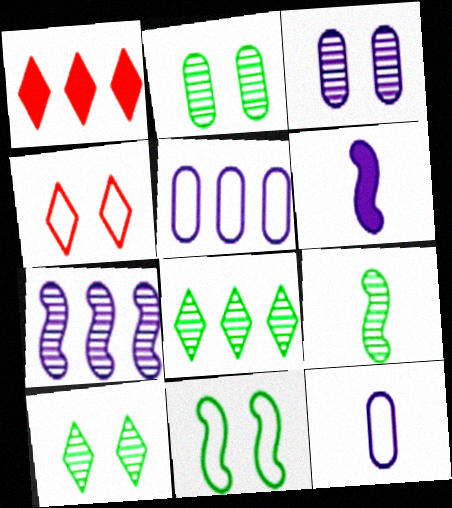[[2, 8, 9]]